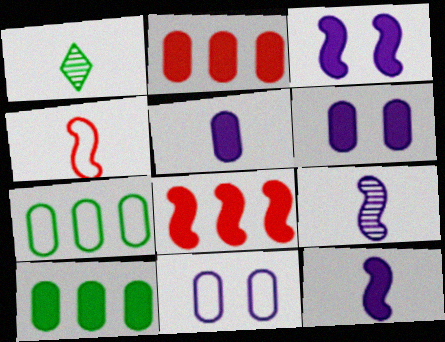[[1, 4, 5], 
[1, 8, 11]]